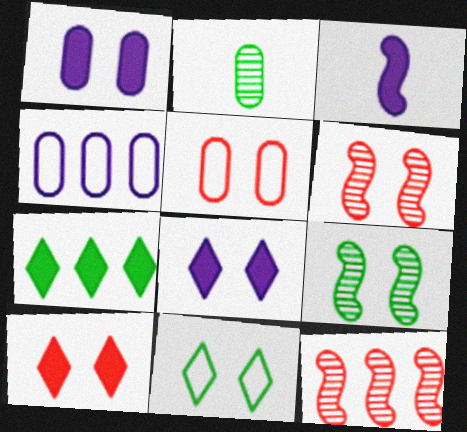[[1, 6, 11], 
[4, 7, 12], 
[5, 6, 10], 
[5, 8, 9]]